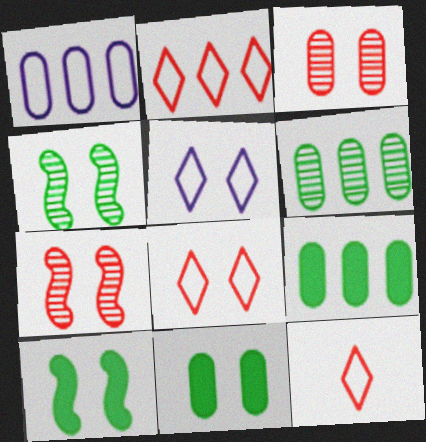[[2, 8, 12], 
[3, 5, 10], 
[5, 7, 11]]